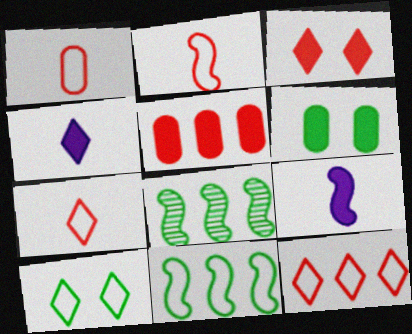[[1, 2, 7]]